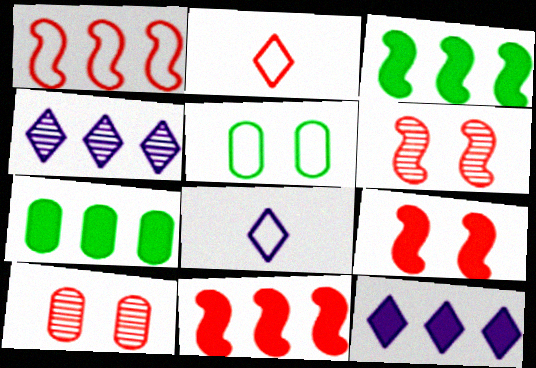[[1, 4, 7], 
[1, 5, 8], 
[2, 10, 11], 
[3, 8, 10], 
[6, 7, 8], 
[7, 11, 12]]